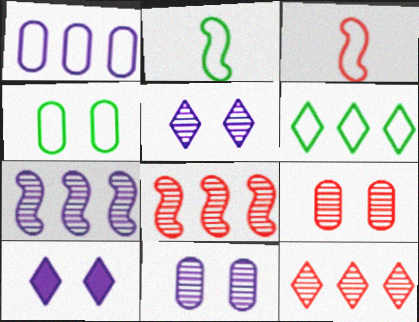[[2, 4, 6]]